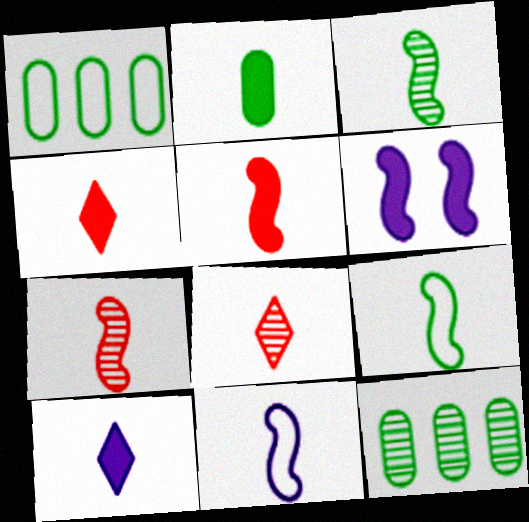[[1, 6, 8], 
[2, 5, 10], 
[2, 8, 11], 
[3, 5, 11]]